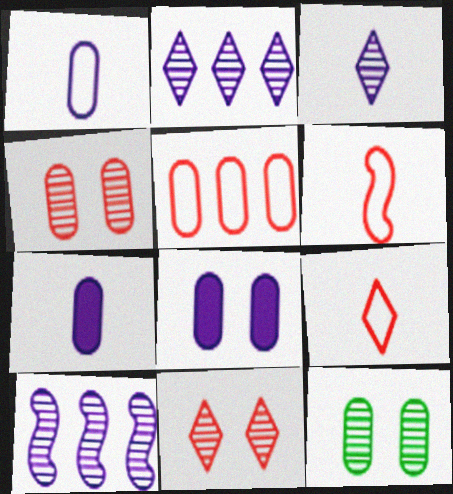[[5, 7, 12]]